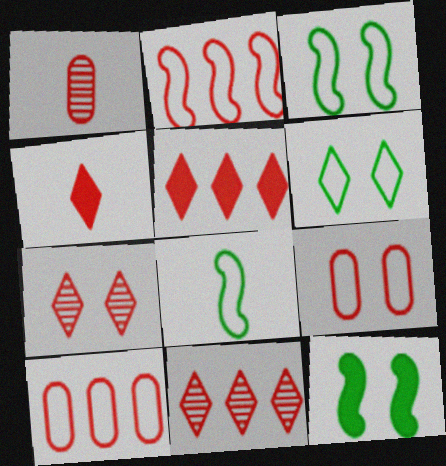[]